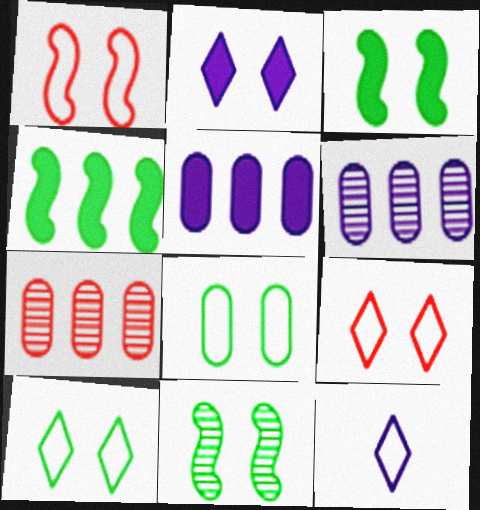[[3, 7, 12]]